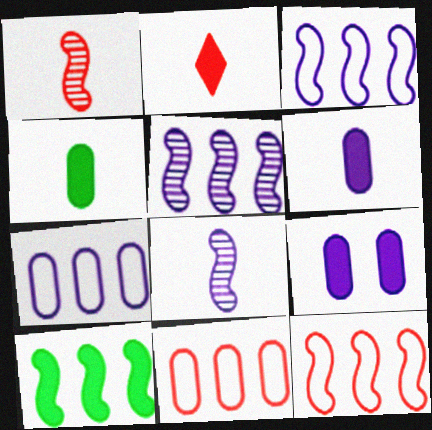[[2, 9, 10], 
[5, 10, 12]]